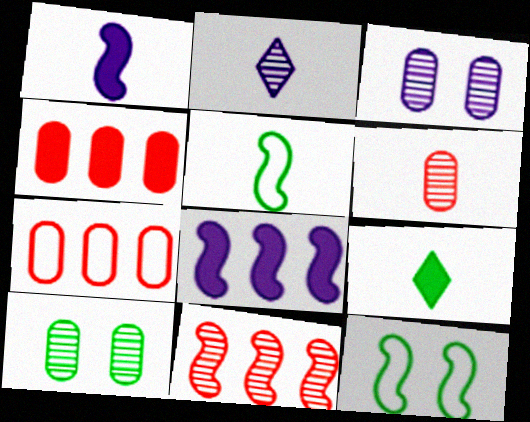[[1, 11, 12], 
[2, 4, 12], 
[2, 10, 11]]